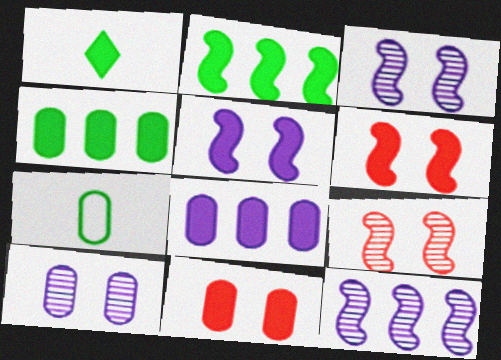[[1, 6, 8]]